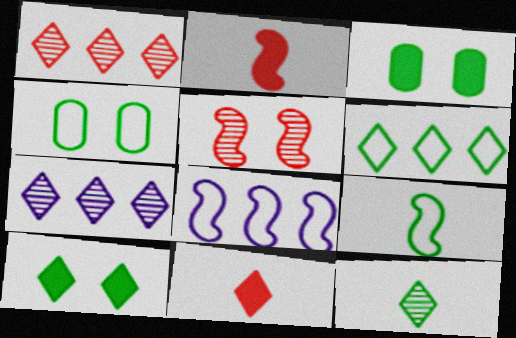[[2, 4, 7], 
[4, 6, 9], 
[6, 10, 12]]